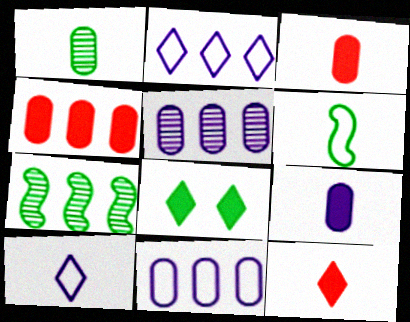[[2, 4, 7]]